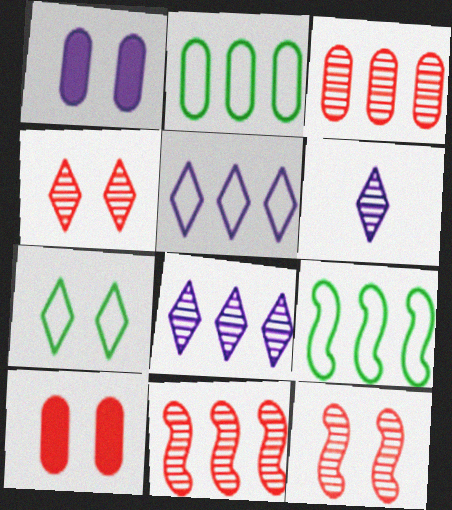[[1, 7, 12], 
[6, 9, 10]]